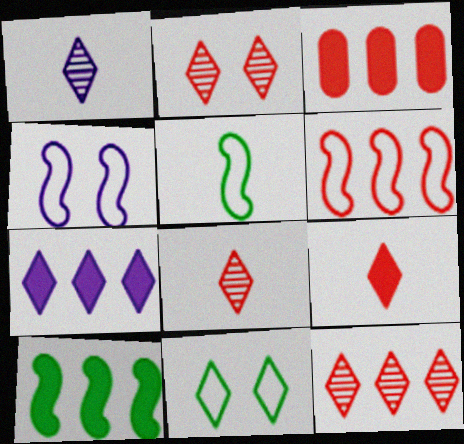[[2, 8, 12], 
[3, 6, 12], 
[3, 7, 10], 
[4, 5, 6], 
[7, 8, 11]]